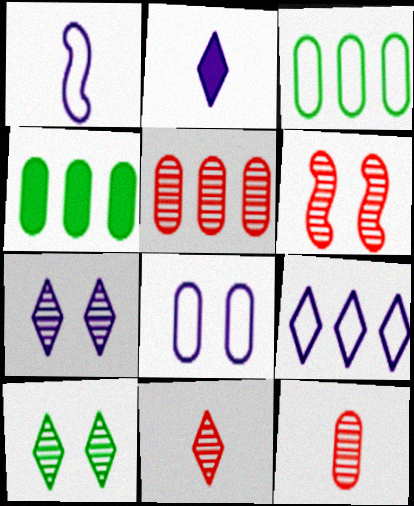[[1, 8, 9], 
[2, 3, 6], 
[2, 7, 9], 
[4, 8, 12], 
[5, 6, 11]]